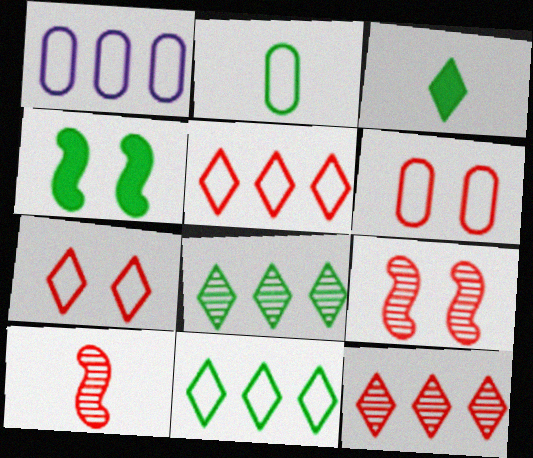[[1, 2, 6], 
[1, 3, 9], 
[2, 4, 8]]